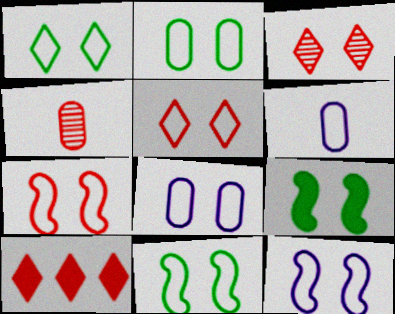[[1, 2, 11], 
[1, 7, 8], 
[2, 5, 12], 
[3, 8, 9], 
[4, 7, 10], 
[5, 8, 11], 
[7, 11, 12]]